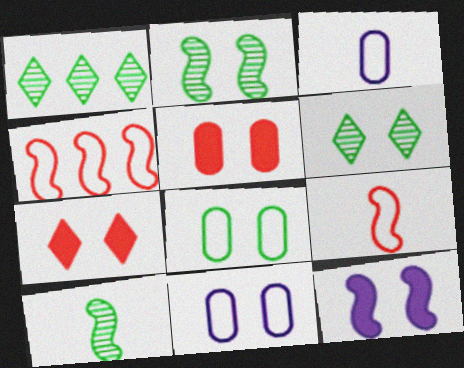[[2, 7, 11], 
[4, 10, 12]]